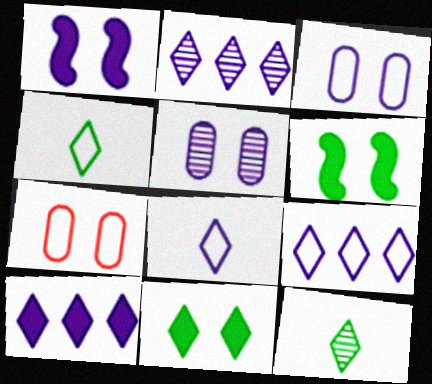[[2, 9, 10]]